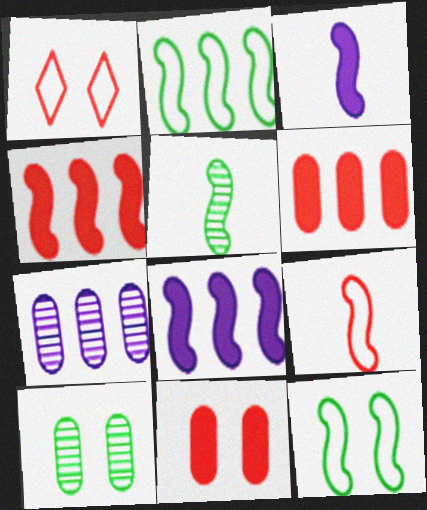[[3, 5, 9]]